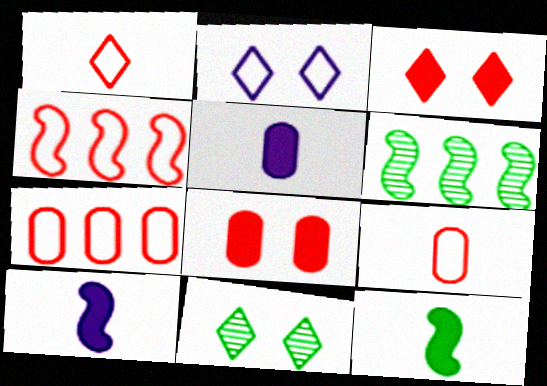[[2, 3, 11], 
[4, 5, 11], 
[7, 10, 11]]